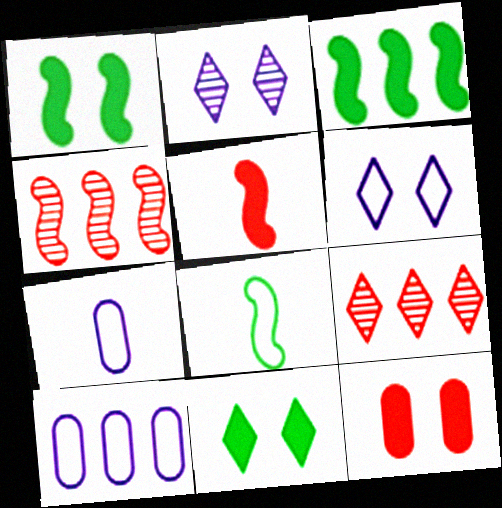[[1, 7, 9], 
[3, 9, 10], 
[4, 7, 11]]